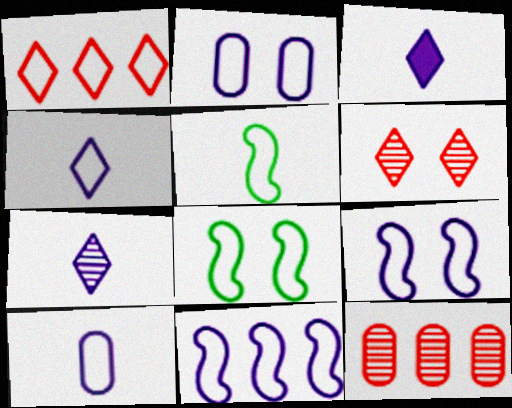[[1, 2, 5], 
[1, 8, 10], 
[2, 4, 11], 
[3, 4, 7], 
[3, 8, 12]]